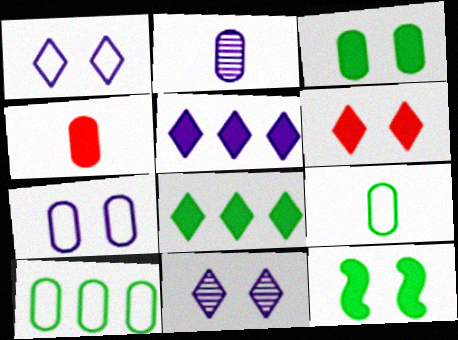[[2, 4, 9], 
[4, 5, 12]]